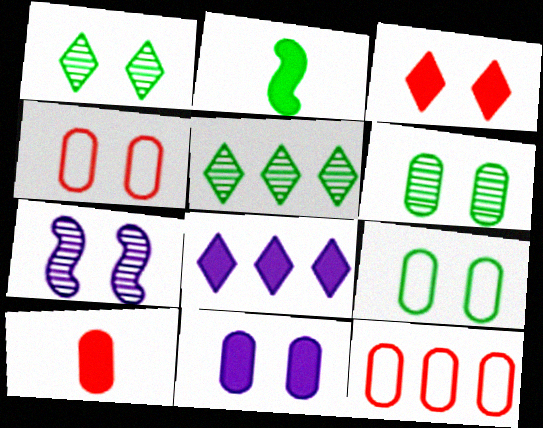[[2, 5, 9], 
[3, 7, 9], 
[4, 6, 11]]